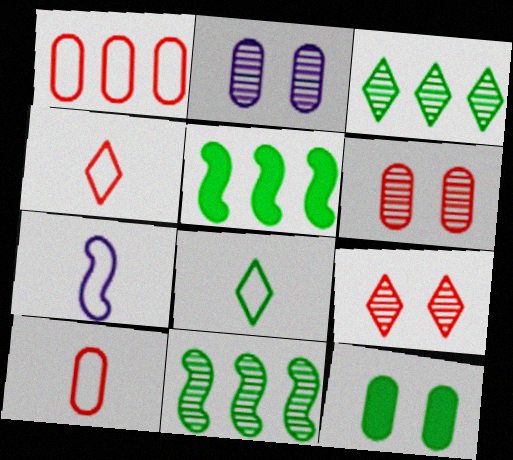[[2, 4, 5], 
[7, 8, 10], 
[8, 11, 12]]